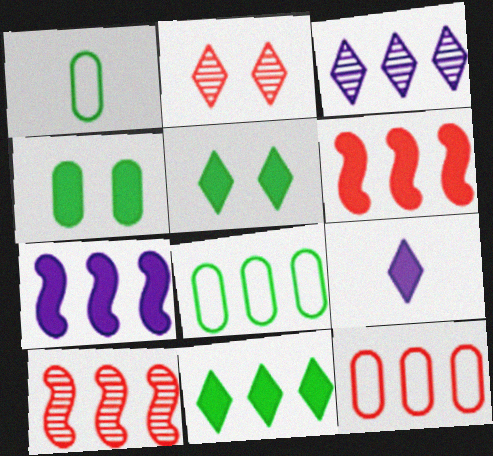[[1, 2, 7], 
[3, 6, 8], 
[4, 6, 9]]